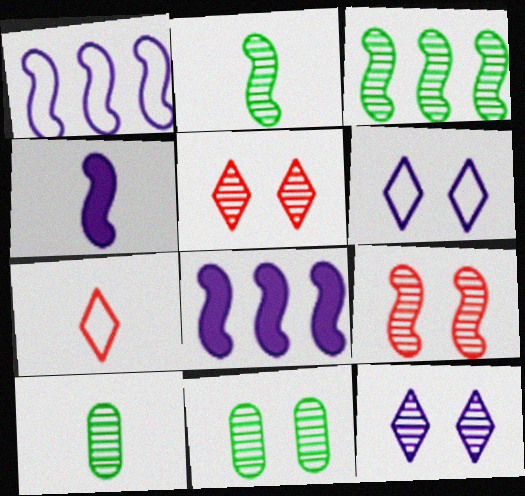[[4, 7, 10], 
[7, 8, 11], 
[9, 11, 12]]